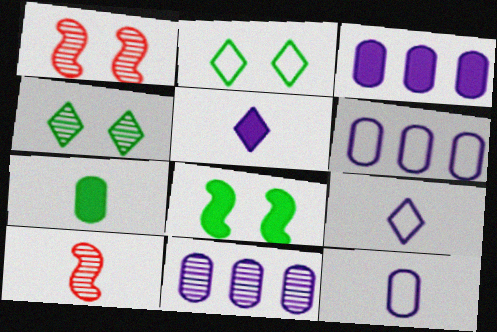[[2, 3, 10], 
[3, 6, 11], 
[4, 10, 11], 
[7, 9, 10]]